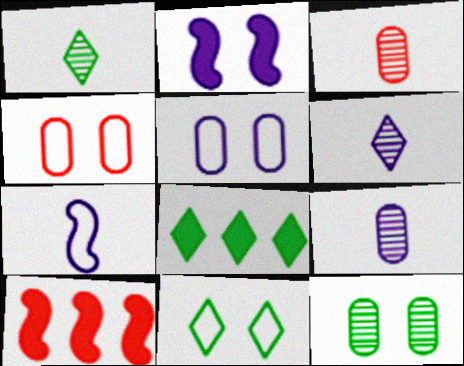[[1, 5, 10], 
[1, 8, 11], 
[9, 10, 11]]